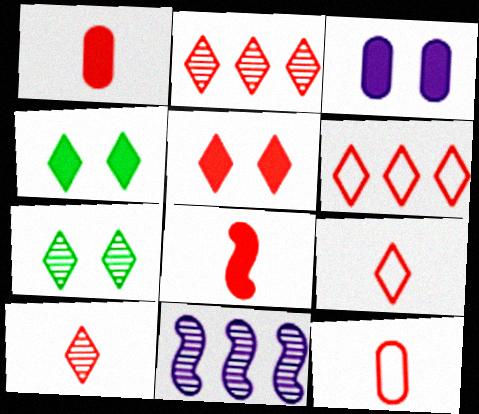[[2, 5, 9], 
[4, 11, 12], 
[5, 6, 10], 
[8, 10, 12]]